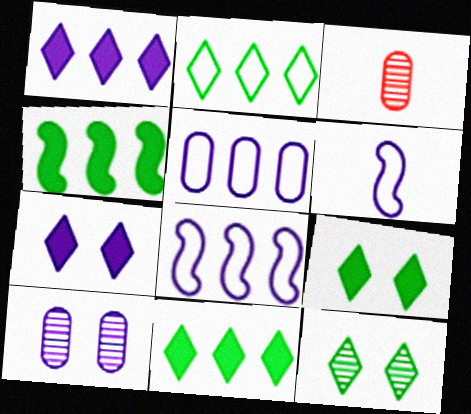[[1, 6, 10], 
[3, 8, 9]]